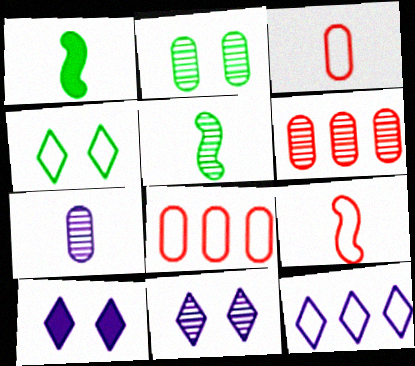[[1, 8, 11], 
[2, 6, 7], 
[5, 6, 11], 
[5, 8, 10]]